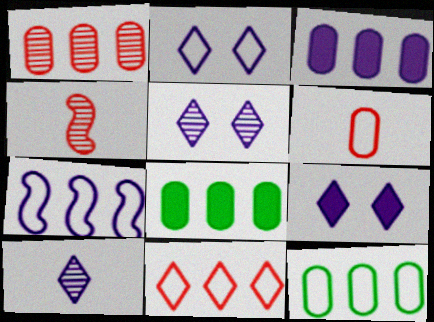[[1, 3, 12], 
[2, 4, 8], 
[2, 5, 9], 
[4, 9, 12], 
[7, 11, 12]]